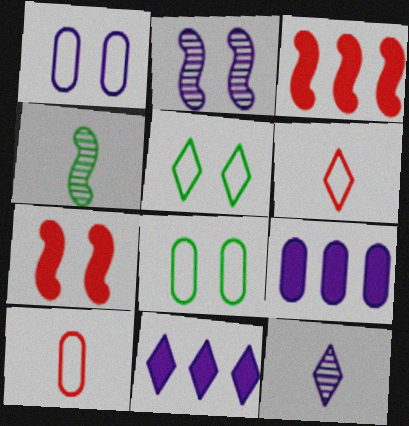[[3, 8, 12]]